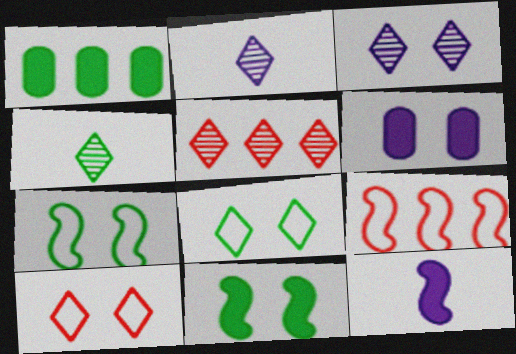[[1, 4, 7], 
[3, 4, 5], 
[4, 6, 9]]